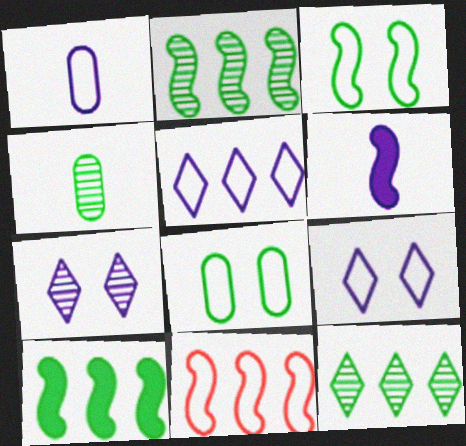[]